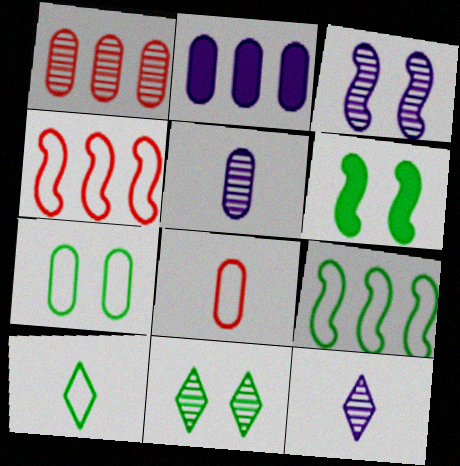[[6, 7, 11], 
[7, 9, 10]]